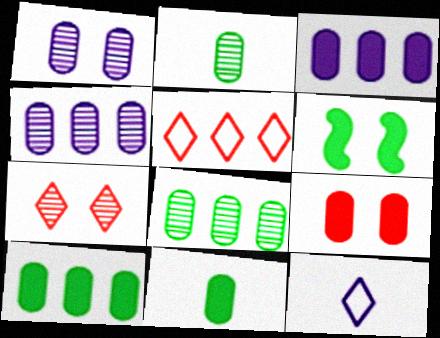[[3, 9, 11]]